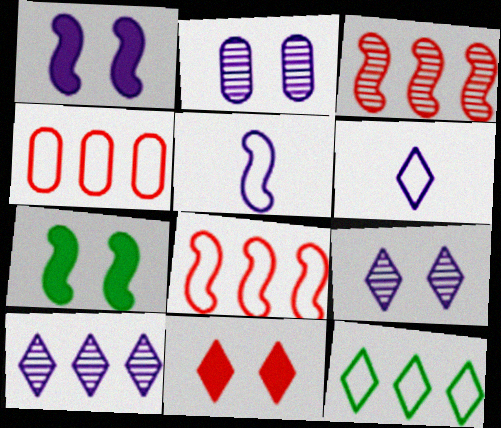[[3, 5, 7]]